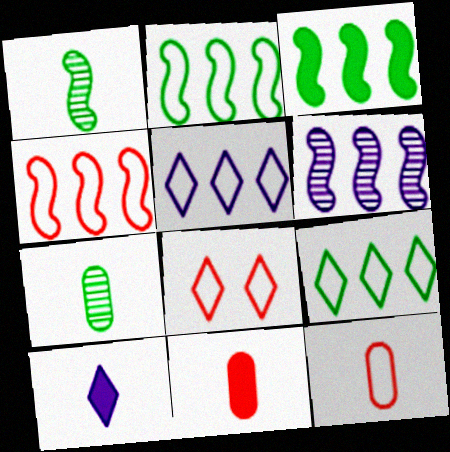[[1, 10, 12], 
[3, 4, 6], 
[4, 8, 12]]